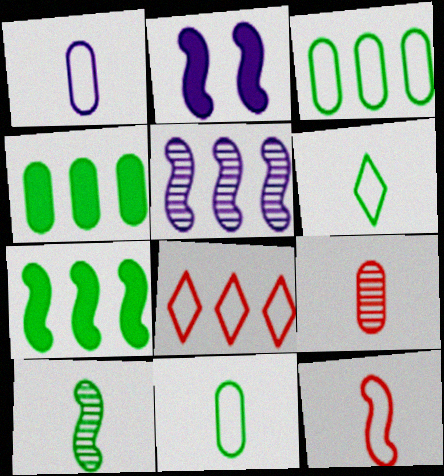[[1, 6, 12], 
[4, 5, 8]]